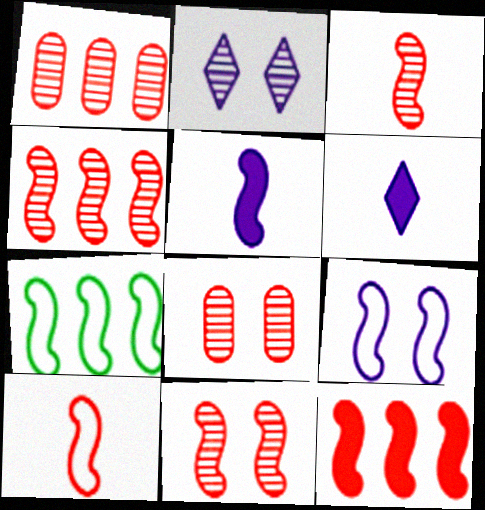[[3, 4, 11], 
[5, 7, 11], 
[6, 7, 8], 
[7, 9, 10], 
[10, 11, 12]]